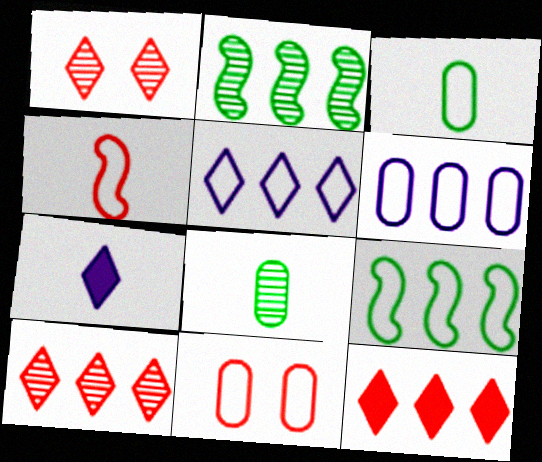[[2, 6, 12], 
[2, 7, 11], 
[3, 6, 11], 
[4, 7, 8]]